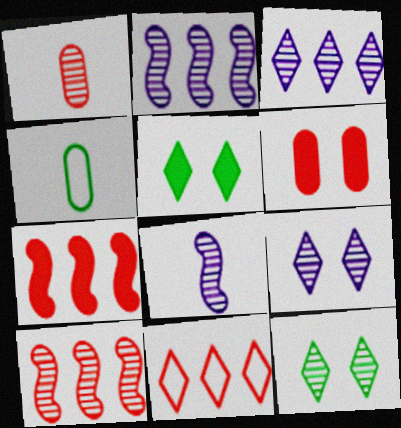[[1, 2, 12], 
[4, 7, 9]]